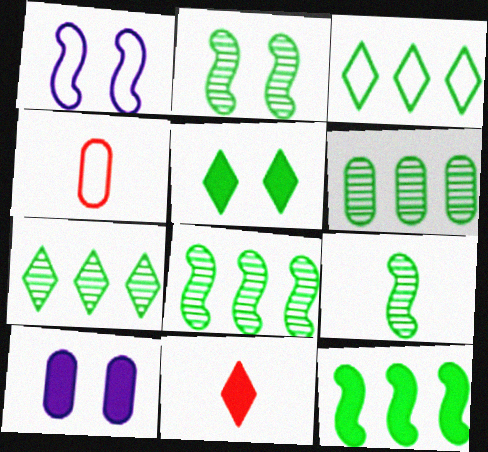[[1, 3, 4], 
[1, 6, 11], 
[2, 8, 9], 
[3, 6, 12], 
[4, 6, 10], 
[6, 7, 8], 
[10, 11, 12]]